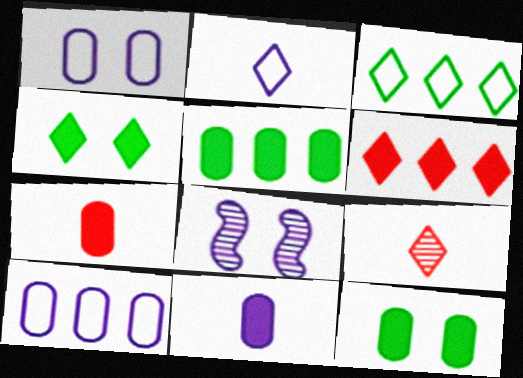[[3, 7, 8]]